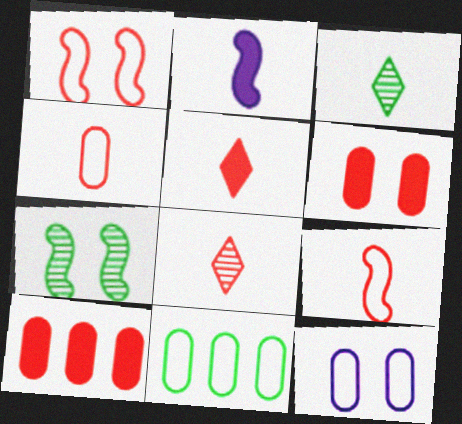[[1, 8, 10], 
[2, 3, 4], 
[4, 11, 12]]